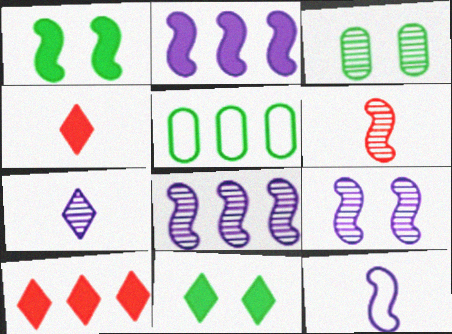[[2, 9, 12], 
[3, 10, 12], 
[4, 5, 9], 
[5, 8, 10]]